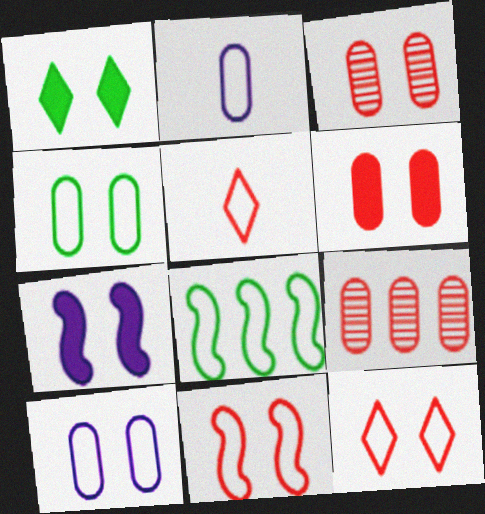[[1, 6, 7], 
[2, 8, 12], 
[5, 8, 10]]